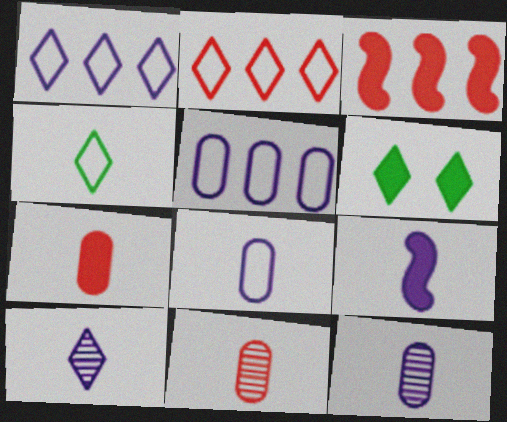[[2, 6, 10], 
[4, 9, 11], 
[8, 9, 10]]